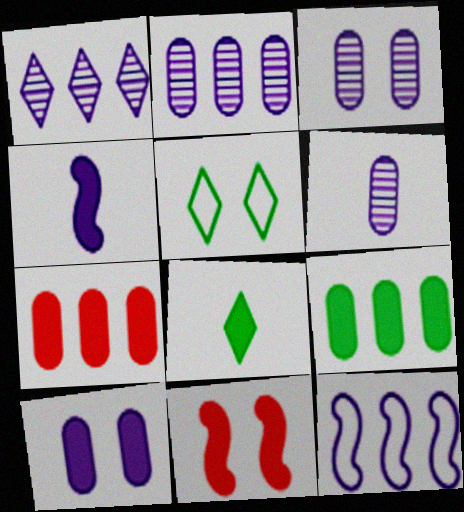[[2, 3, 6], 
[3, 5, 11]]